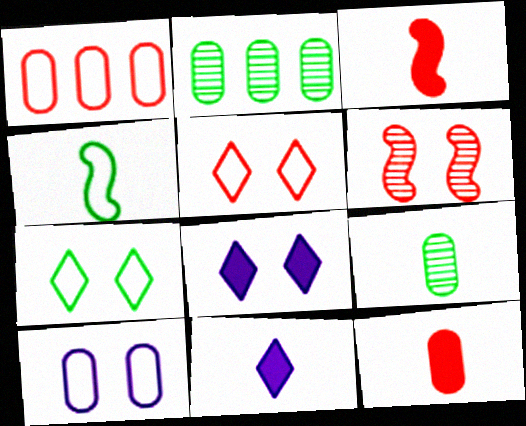[[2, 10, 12]]